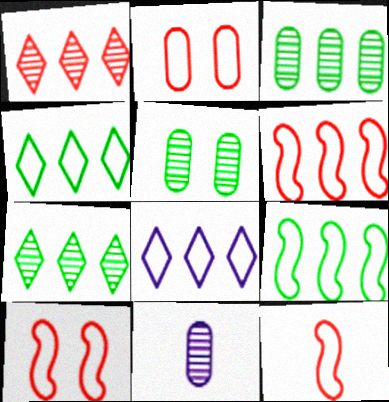[[6, 10, 12]]